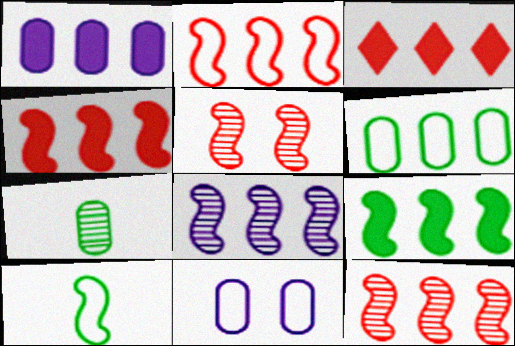[[1, 3, 9], 
[2, 4, 12], 
[2, 8, 9], 
[3, 6, 8]]